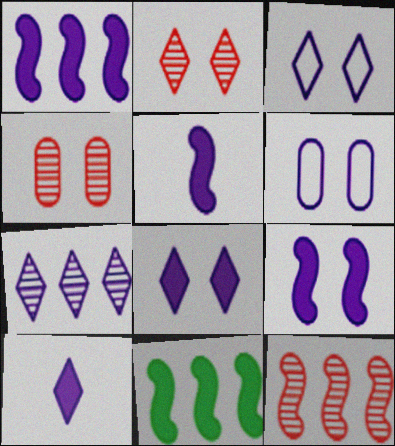[[1, 5, 9], 
[3, 7, 10], 
[5, 6, 7]]